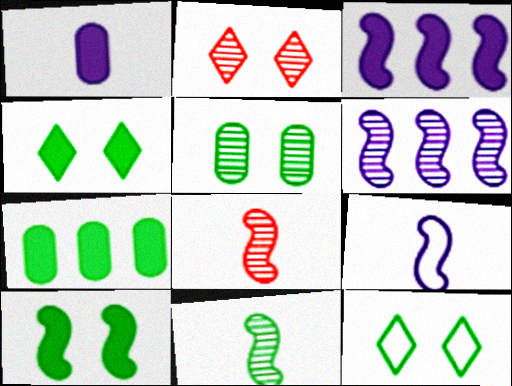[[2, 7, 9], 
[5, 10, 12], 
[7, 11, 12]]